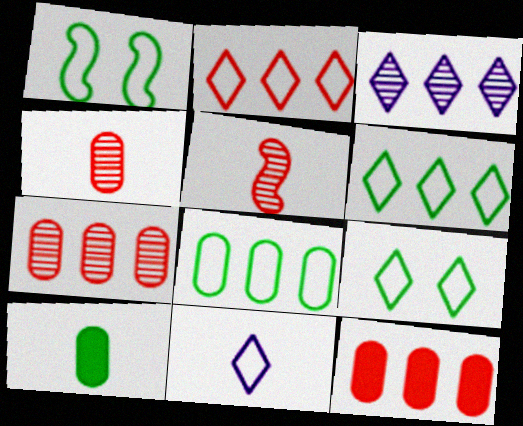[[2, 9, 11], 
[5, 10, 11]]